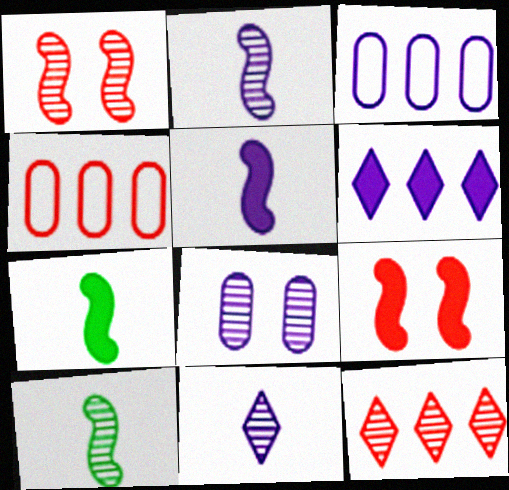[[8, 10, 12]]